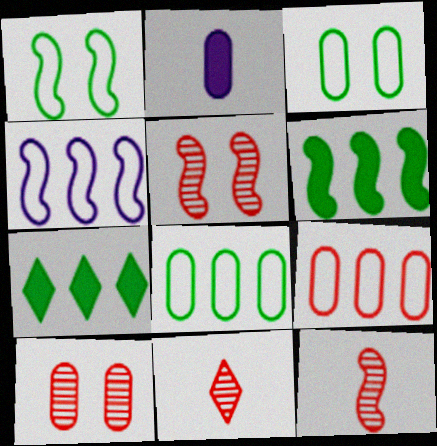[[2, 8, 10]]